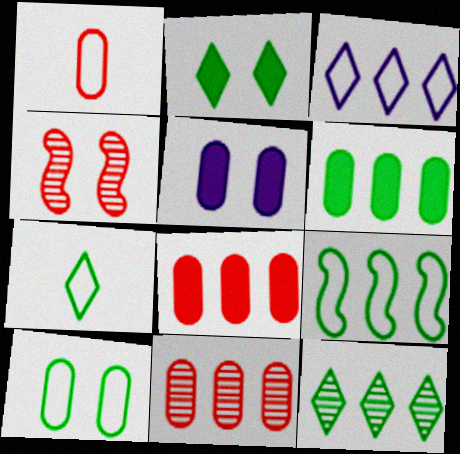[[2, 7, 12], 
[6, 9, 12], 
[7, 9, 10]]